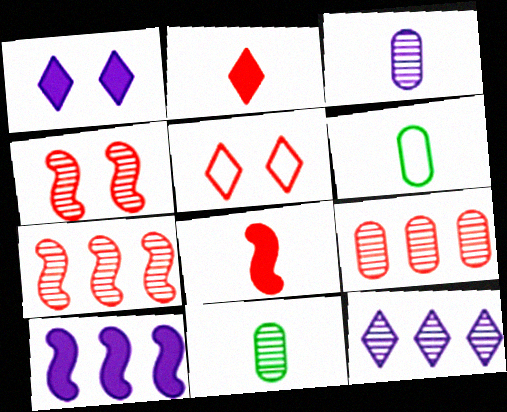[[1, 6, 7], 
[4, 11, 12], 
[5, 8, 9], 
[5, 10, 11]]